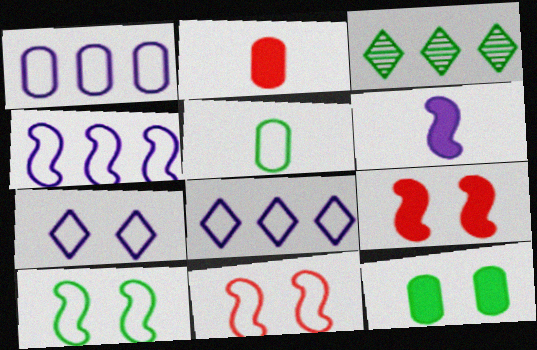[[1, 4, 8], 
[5, 8, 11]]